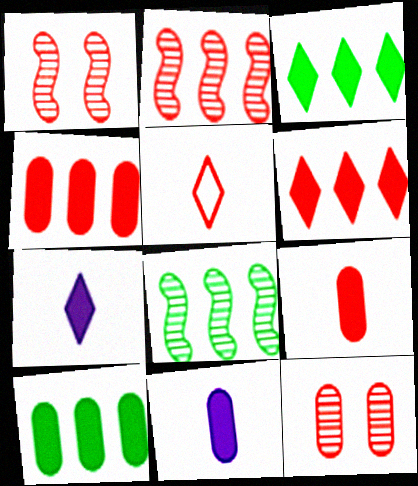[[1, 4, 5]]